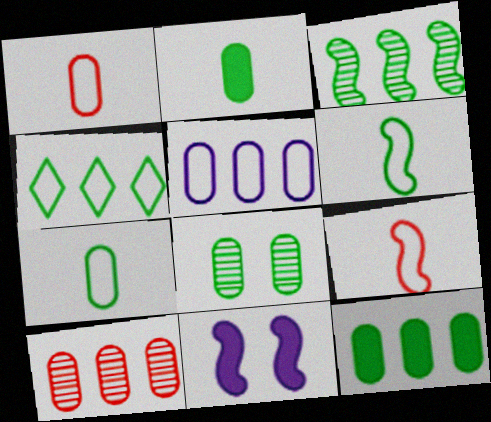[[3, 4, 12], 
[3, 9, 11], 
[5, 10, 12], 
[7, 8, 12]]